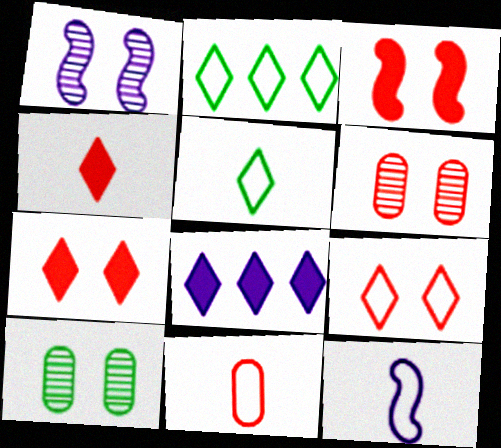[[3, 6, 9], 
[5, 11, 12]]